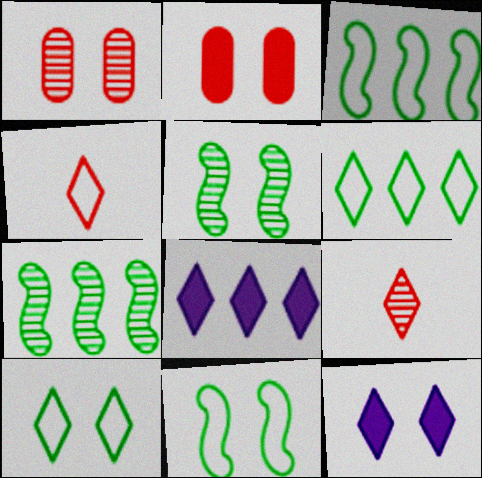[[1, 11, 12], 
[6, 9, 12], 
[8, 9, 10]]